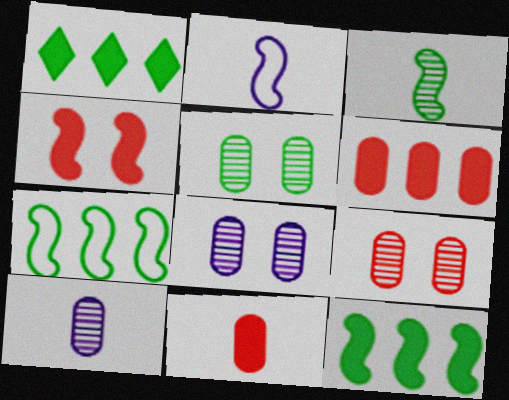[[1, 2, 9], 
[5, 8, 9]]